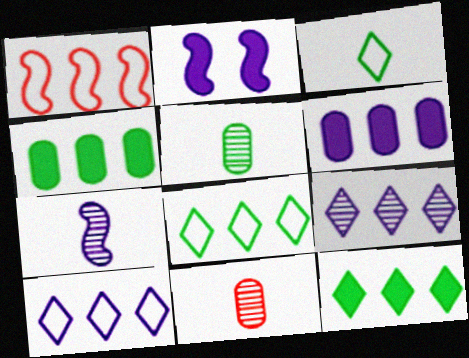[[1, 4, 9], 
[2, 8, 11]]